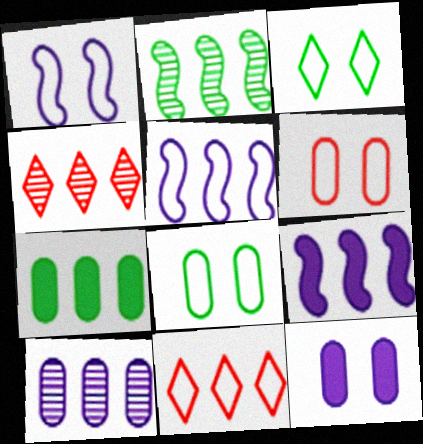[[1, 3, 6], 
[2, 4, 10], 
[4, 5, 7]]